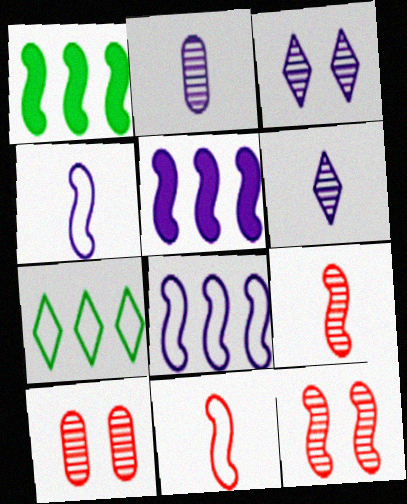[[1, 4, 12]]